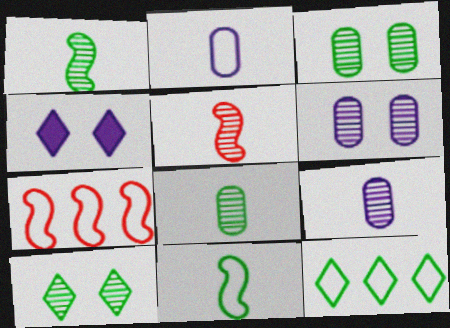[[4, 7, 8]]